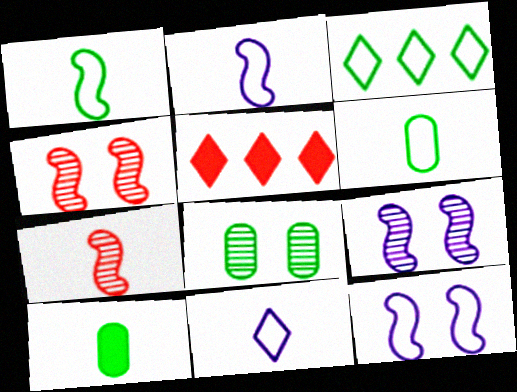[[2, 5, 8], 
[5, 6, 9], 
[7, 10, 11]]